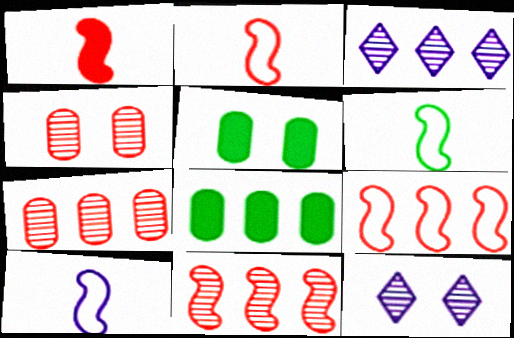[[2, 3, 5], 
[2, 6, 10], 
[2, 8, 12], 
[3, 8, 9]]